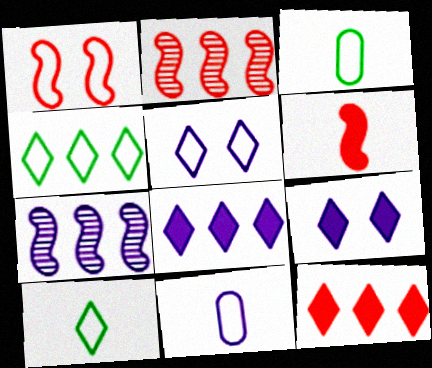[[1, 2, 6], 
[1, 4, 11], 
[2, 3, 9], 
[7, 9, 11]]